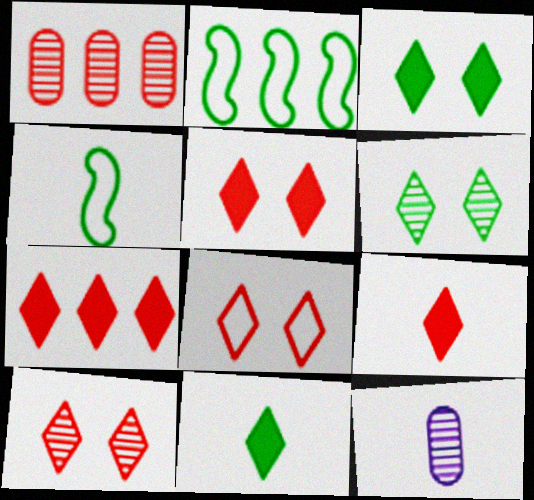[[2, 5, 12], 
[4, 9, 12], 
[5, 7, 9], 
[5, 8, 10]]